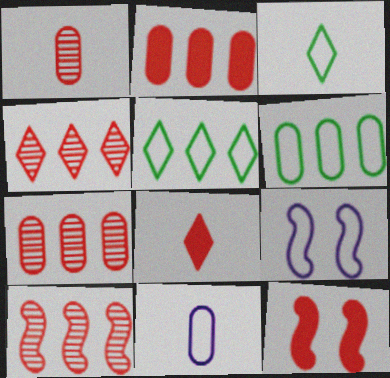[[2, 8, 12], 
[4, 7, 10]]